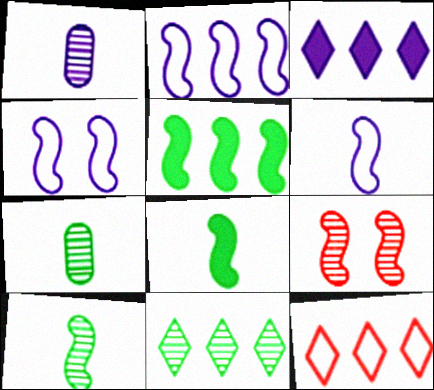[[1, 3, 4], 
[1, 9, 11], 
[2, 4, 6], 
[2, 8, 9], 
[3, 11, 12], 
[5, 6, 9]]